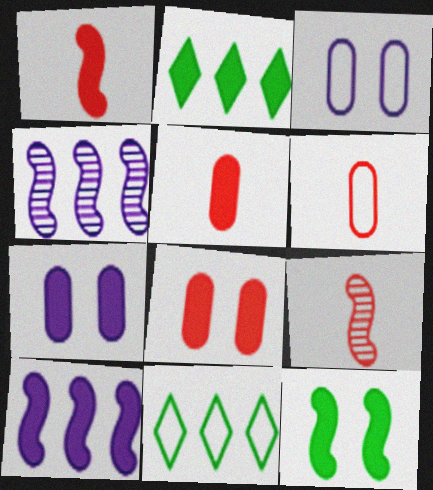[[1, 2, 7], 
[1, 10, 12], 
[2, 3, 9], 
[7, 9, 11]]